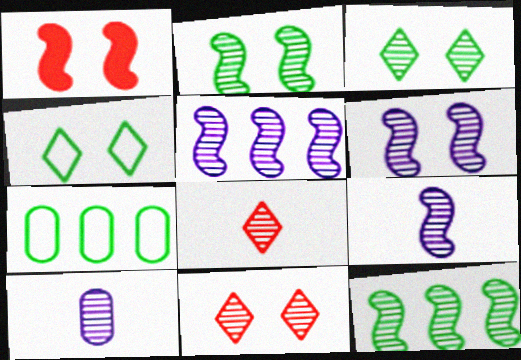[[5, 6, 9], 
[10, 11, 12]]